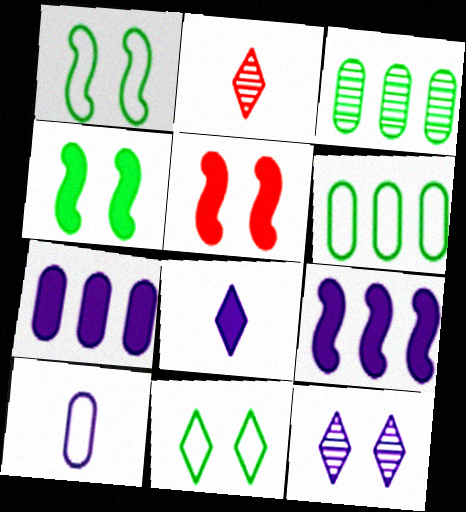[[1, 2, 7], 
[9, 10, 12]]